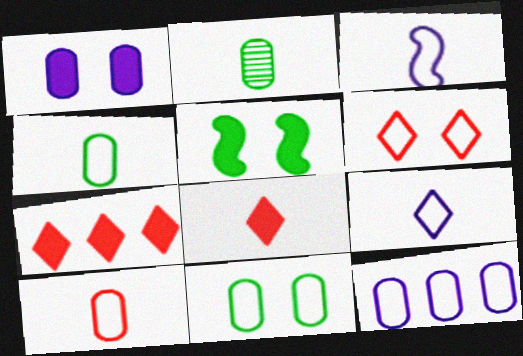[[2, 3, 8], 
[10, 11, 12]]